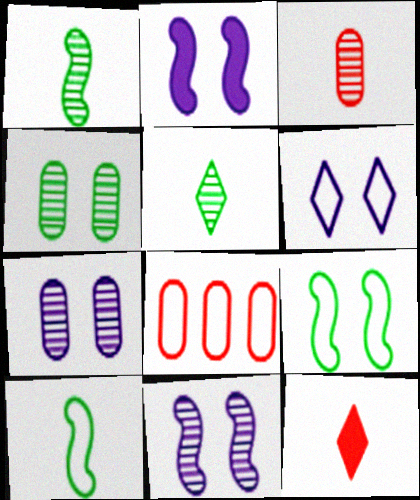[[2, 5, 8], 
[2, 6, 7], 
[6, 8, 10]]